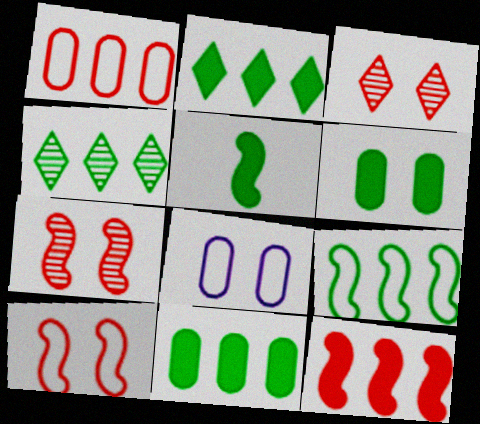[[2, 5, 6], 
[4, 9, 11]]